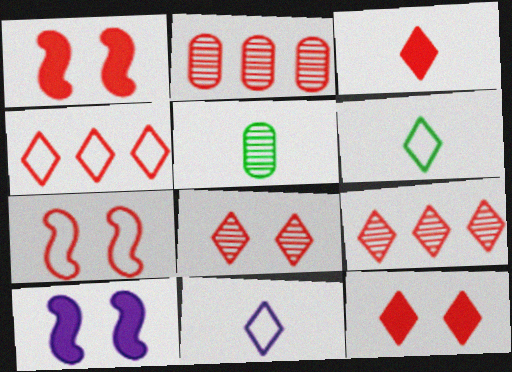[[2, 3, 7], 
[2, 6, 10], 
[3, 4, 8], 
[4, 5, 10]]